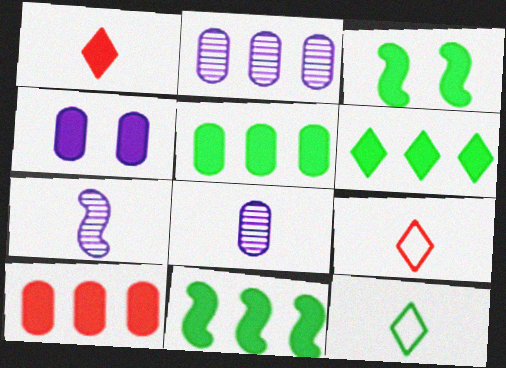[[1, 4, 11], 
[2, 3, 9], 
[5, 6, 11]]